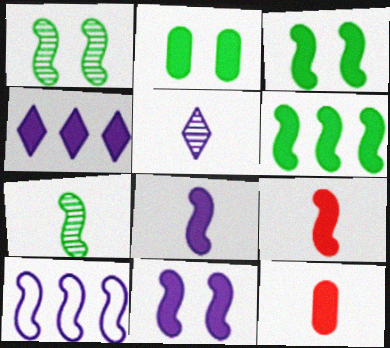[[1, 9, 10], 
[2, 4, 9], 
[3, 4, 12], 
[6, 9, 11]]